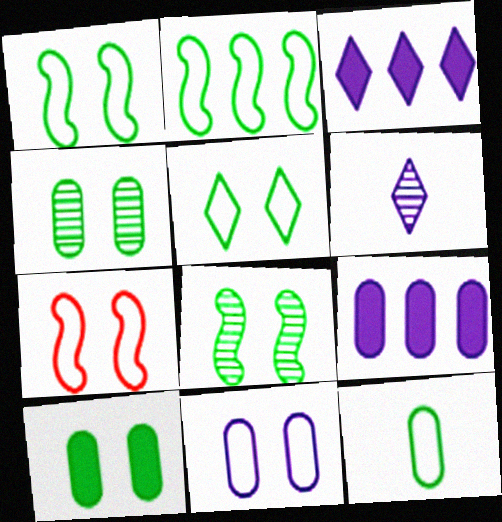[[2, 5, 12], 
[5, 7, 11], 
[5, 8, 10]]